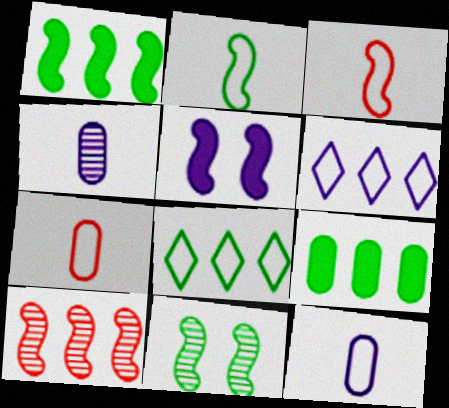[[1, 2, 11], 
[2, 5, 10], 
[4, 5, 6], 
[6, 9, 10]]